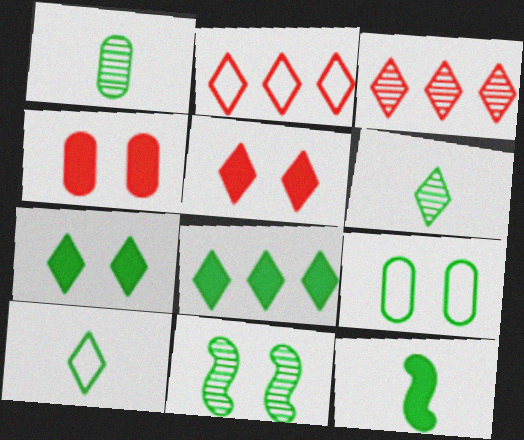[[1, 10, 12], 
[7, 9, 11]]